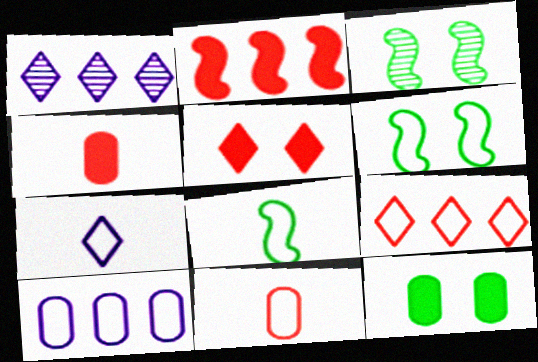[[1, 4, 6], 
[2, 4, 5], 
[7, 8, 11]]